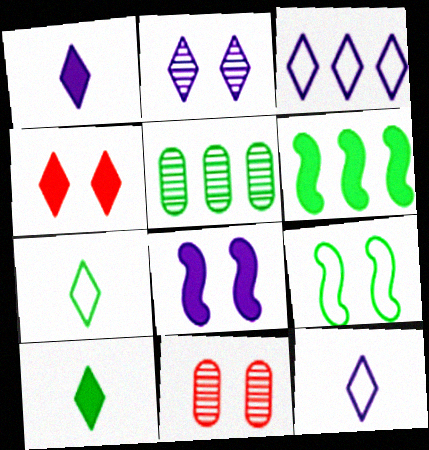[[1, 2, 3], 
[5, 9, 10], 
[6, 11, 12]]